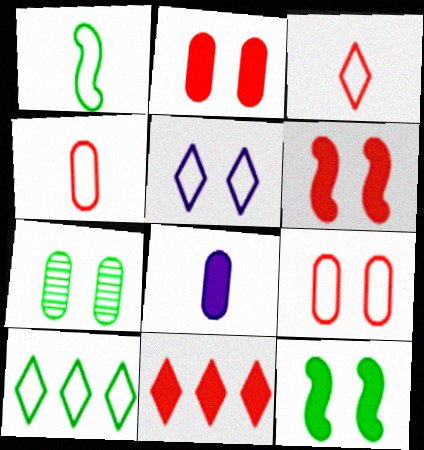[[3, 5, 10], 
[5, 6, 7], 
[8, 11, 12]]